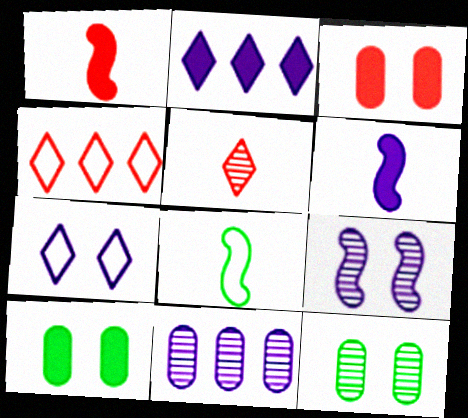[[1, 2, 10], 
[4, 6, 12], 
[6, 7, 11]]